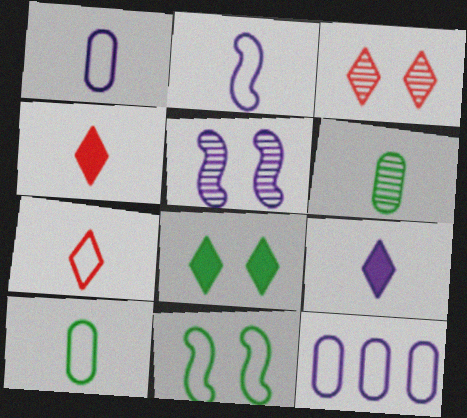[[2, 4, 6], 
[2, 7, 10], 
[5, 9, 12], 
[7, 11, 12]]